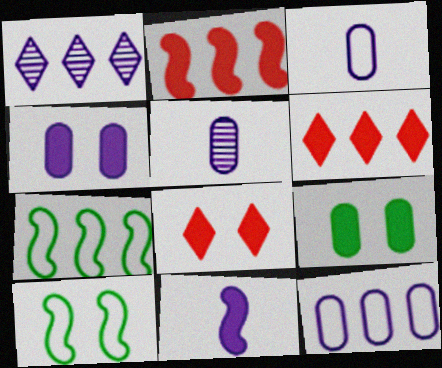[[4, 5, 12], 
[5, 6, 10], 
[5, 7, 8], 
[6, 9, 11]]